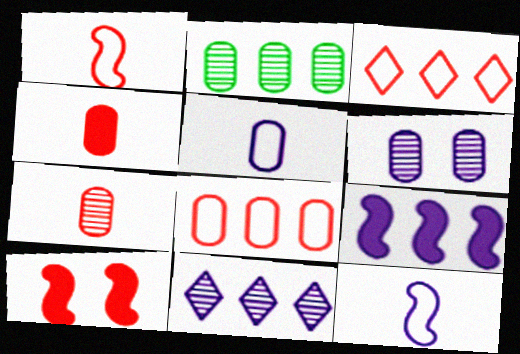[[2, 3, 9], 
[2, 6, 7], 
[3, 7, 10]]